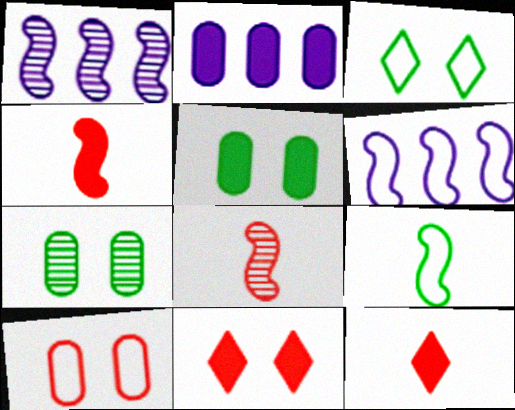[[2, 3, 8], 
[6, 7, 12]]